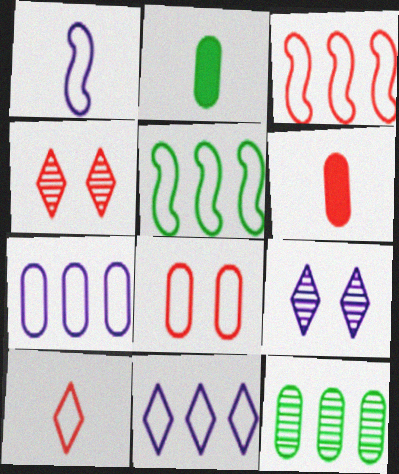[[2, 3, 9], 
[3, 4, 6], 
[3, 8, 10], 
[5, 6, 9]]